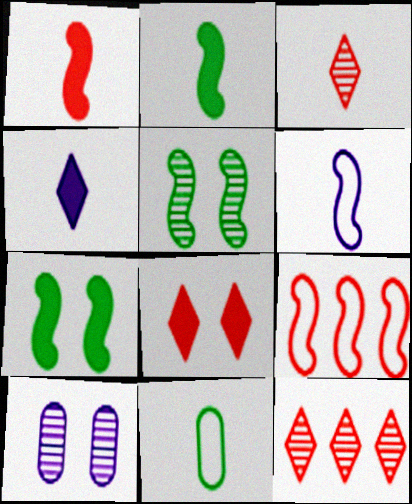[]